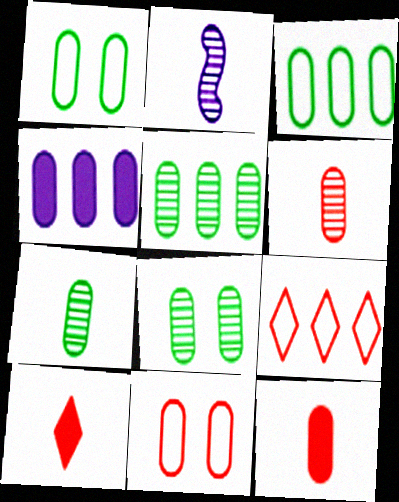[[1, 4, 6], 
[4, 7, 11], 
[5, 7, 8]]